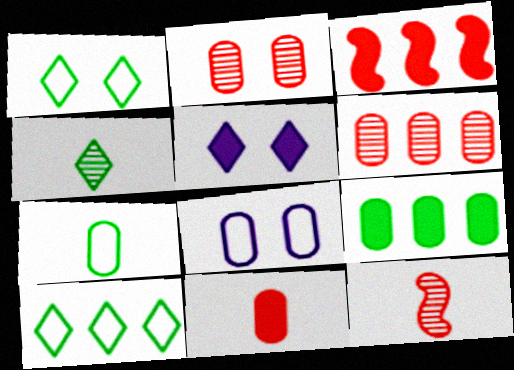[[3, 4, 8]]